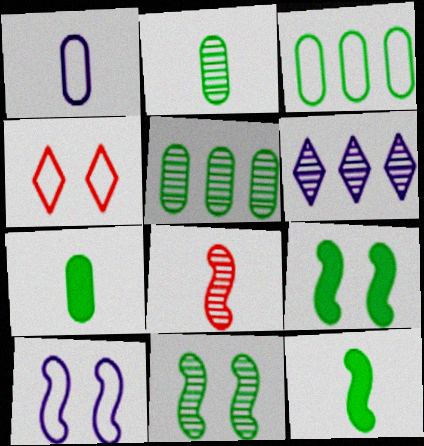[]